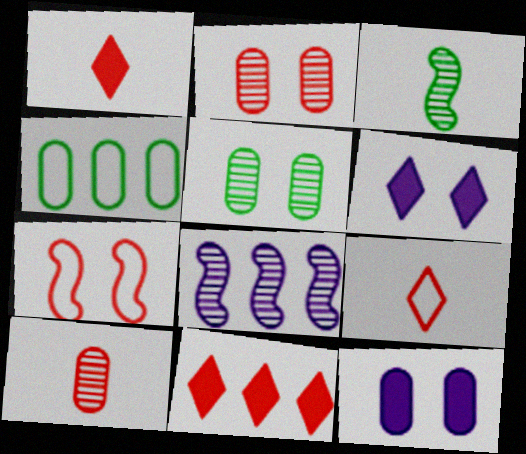[[4, 8, 11], 
[4, 10, 12], 
[5, 6, 7], 
[7, 10, 11]]